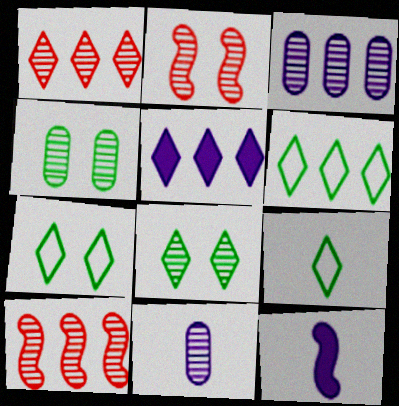[[1, 5, 6], 
[6, 7, 9], 
[8, 10, 11]]